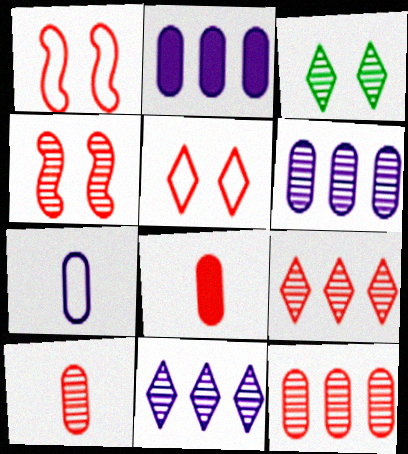[[1, 8, 9], 
[4, 9, 10]]